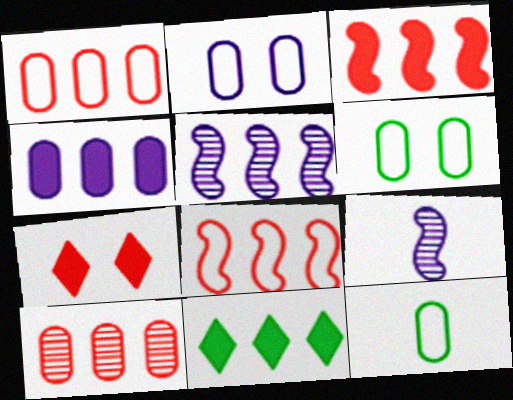[[1, 2, 12], 
[1, 5, 11], 
[3, 4, 11], 
[5, 7, 12]]